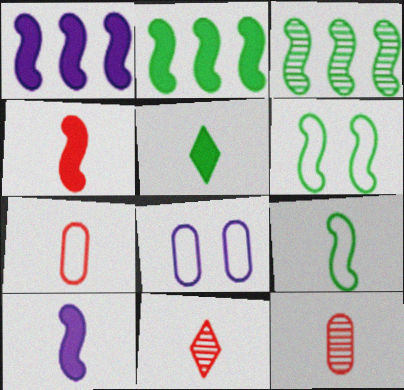[[2, 8, 11], 
[4, 7, 11]]